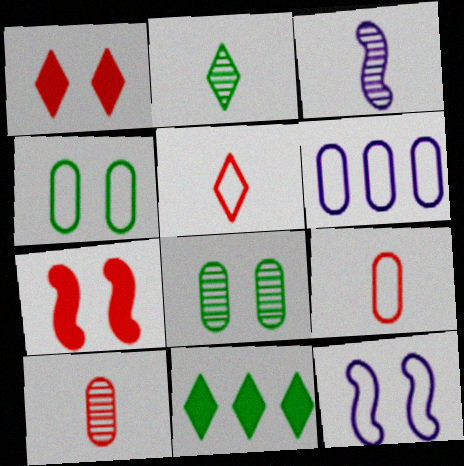[[1, 8, 12], 
[2, 3, 10], 
[2, 6, 7], 
[4, 6, 9], 
[10, 11, 12]]